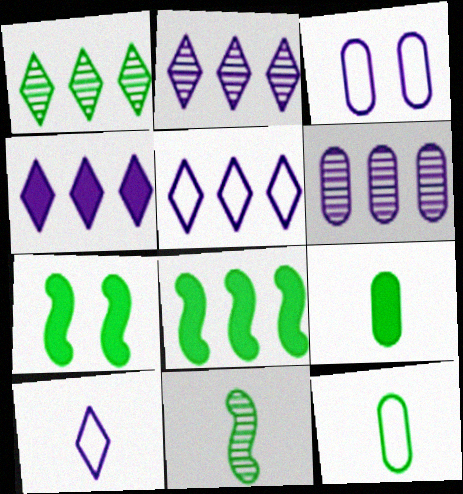[[1, 7, 12], 
[2, 4, 5]]